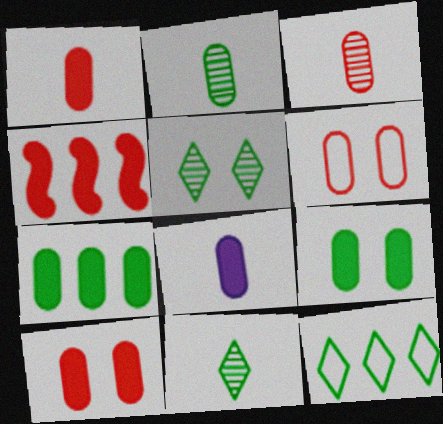[[7, 8, 10]]